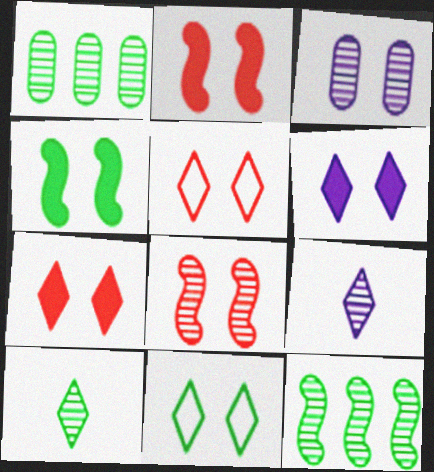[[1, 8, 9], 
[2, 3, 11], 
[3, 4, 5]]